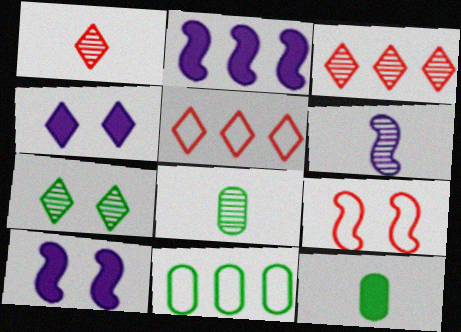[[1, 6, 8], 
[1, 10, 11], 
[2, 3, 11], 
[5, 8, 10]]